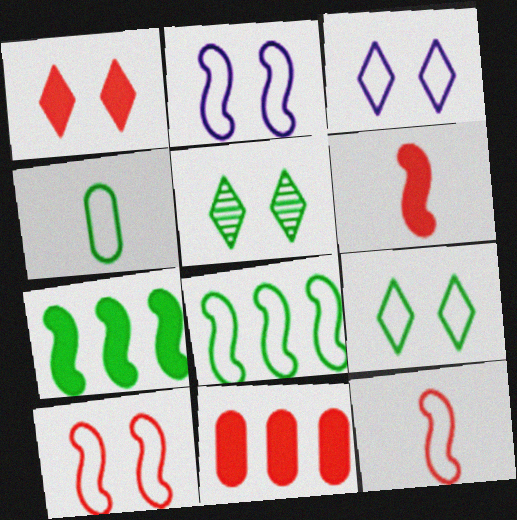[[1, 3, 5], 
[1, 6, 11], 
[2, 8, 12], 
[4, 5, 7], 
[4, 8, 9]]